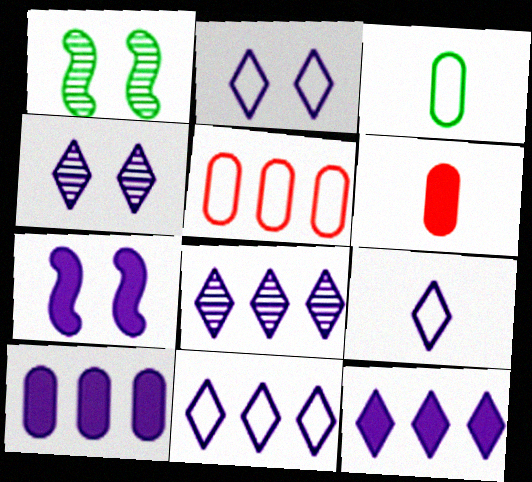[[1, 6, 11], 
[2, 9, 11], 
[4, 9, 12], 
[8, 11, 12]]